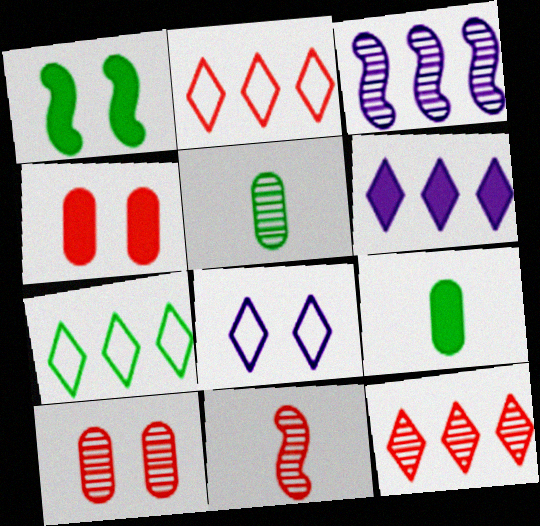[[1, 5, 7], 
[1, 8, 10], 
[2, 4, 11], 
[6, 7, 12], 
[10, 11, 12]]